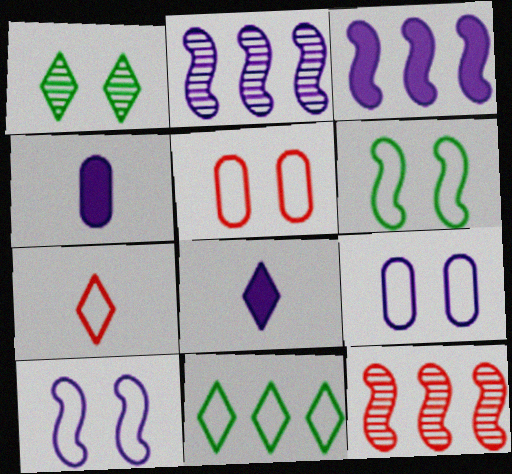[[2, 8, 9]]